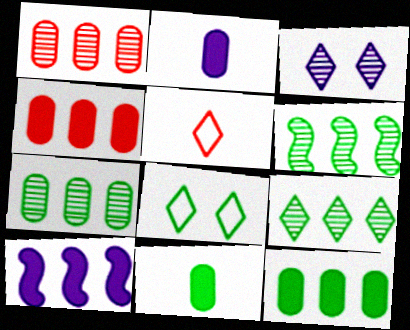[[6, 7, 9], 
[6, 8, 11]]